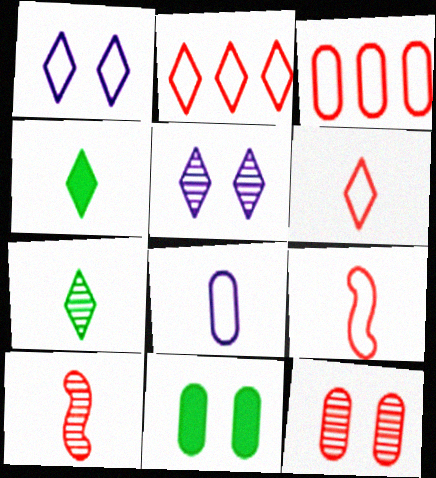[[2, 4, 5], 
[4, 8, 10]]